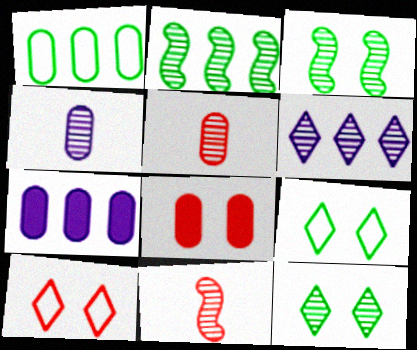[[1, 4, 8], 
[3, 5, 6], 
[7, 9, 11]]